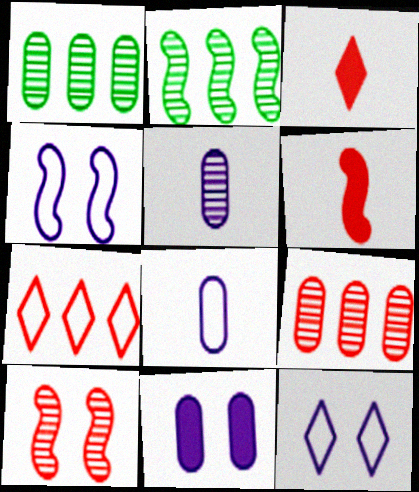[[1, 3, 4], 
[1, 6, 12], 
[2, 4, 6]]